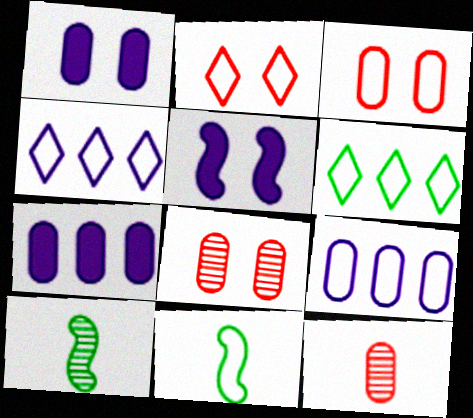[[2, 7, 10], 
[2, 9, 11], 
[3, 4, 11], 
[5, 6, 12]]